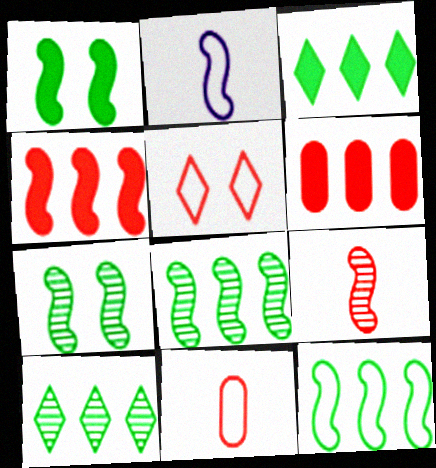[[2, 4, 7], 
[5, 6, 9]]